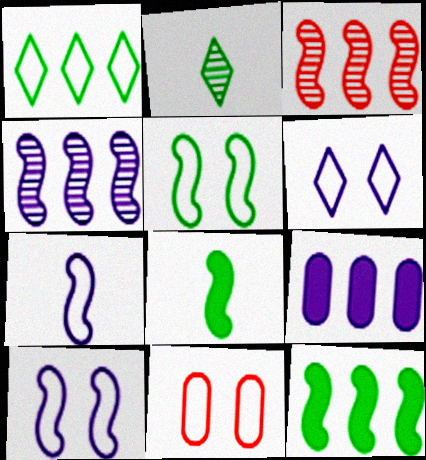[[1, 3, 9], 
[1, 7, 11], 
[3, 8, 10], 
[5, 6, 11]]